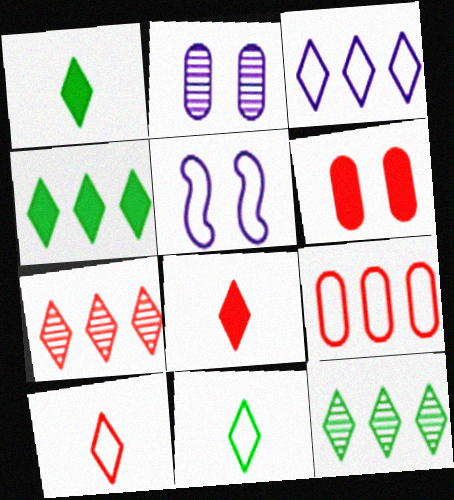[[3, 4, 7], 
[5, 9, 11]]